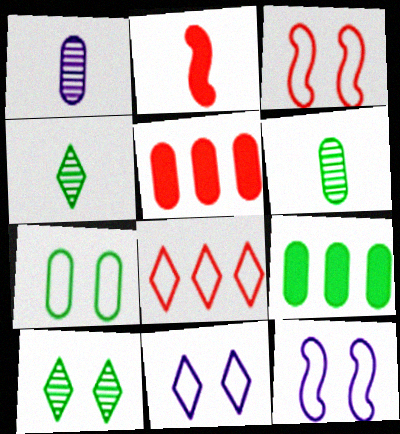[[1, 5, 7], 
[3, 7, 11], 
[4, 5, 12], 
[6, 7, 9]]